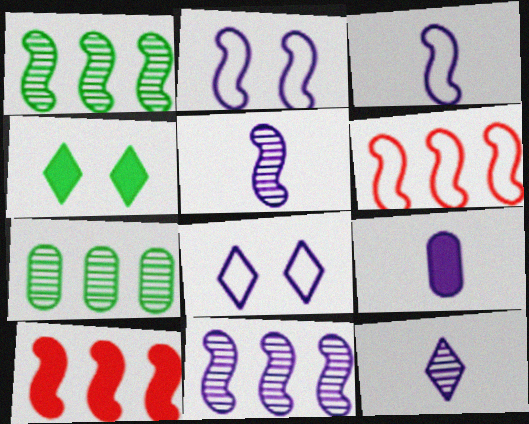[[3, 9, 12], 
[4, 9, 10], 
[8, 9, 11]]